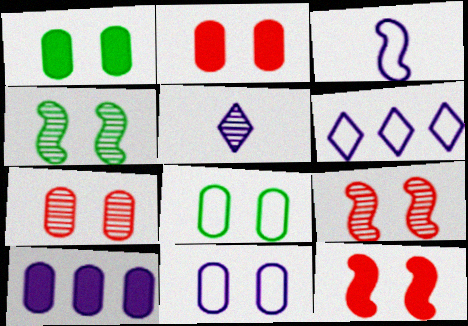[[1, 7, 11], 
[3, 6, 11]]